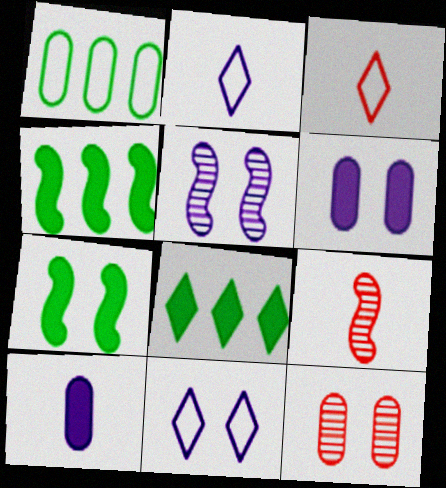[[1, 10, 12], 
[2, 4, 12], 
[5, 6, 11], 
[7, 11, 12]]